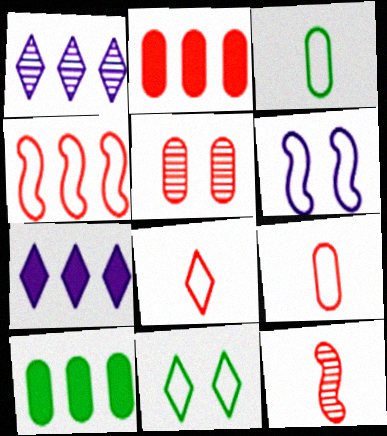[[1, 4, 10], 
[2, 5, 9]]